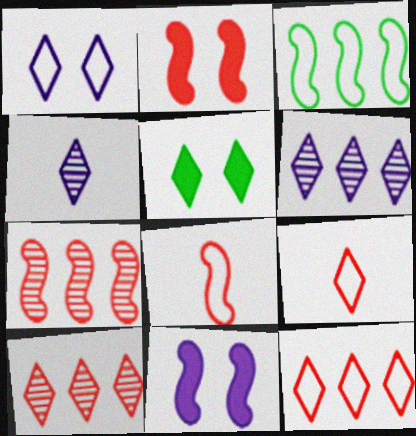[[2, 7, 8], 
[4, 5, 12], 
[5, 6, 9]]